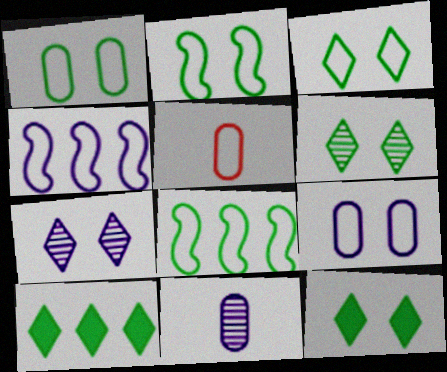[[1, 2, 3], 
[3, 4, 5], 
[3, 6, 12]]